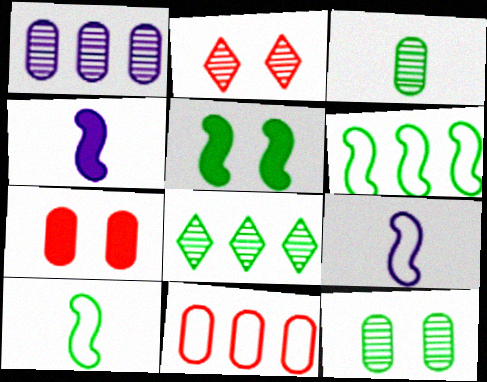[[7, 8, 9]]